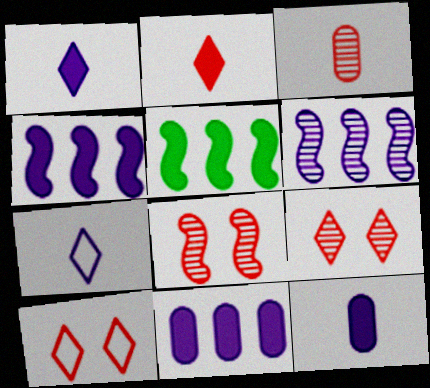[]